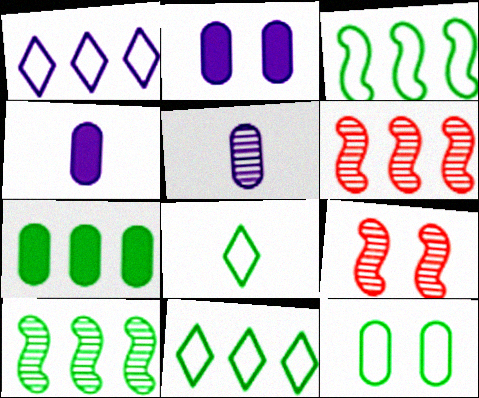[[1, 6, 7], 
[2, 6, 8], 
[3, 8, 12], 
[4, 9, 11], 
[7, 10, 11]]